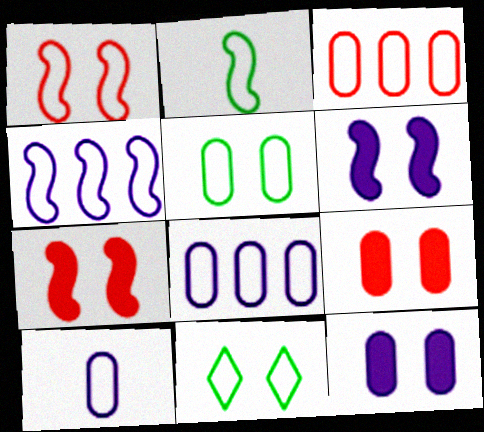[[1, 2, 4], 
[3, 5, 10]]